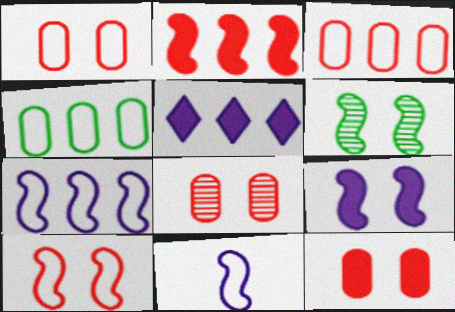[[1, 8, 12], 
[2, 6, 11], 
[6, 9, 10]]